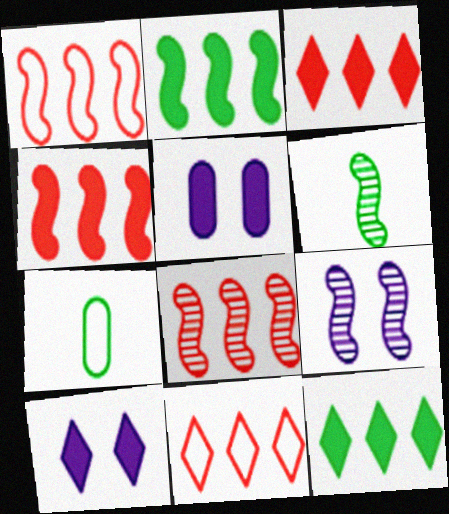[[1, 4, 8], 
[3, 7, 9], 
[5, 6, 11], 
[6, 8, 9], 
[7, 8, 10]]